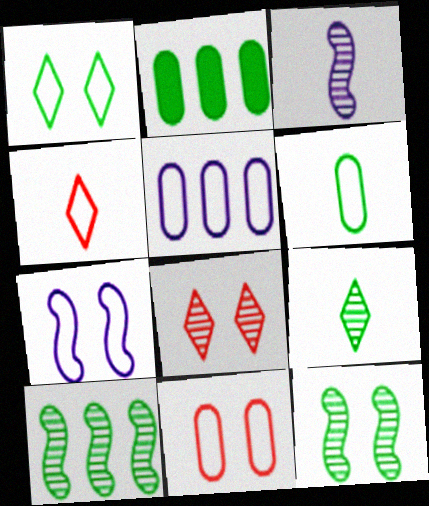[[1, 7, 11], 
[5, 6, 11]]